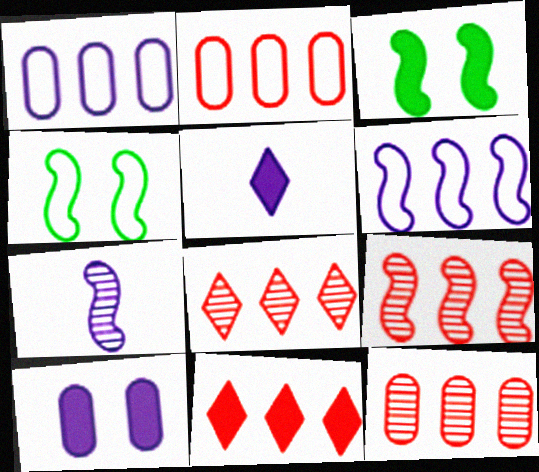[[2, 9, 11], 
[4, 5, 12], 
[8, 9, 12]]